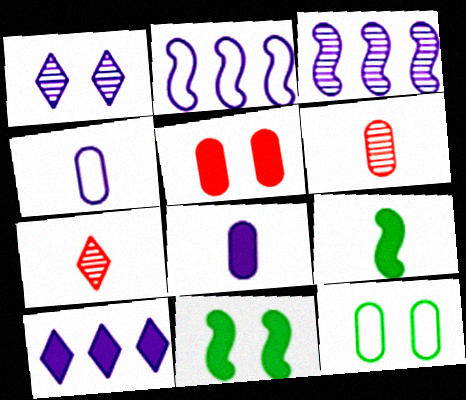[[1, 2, 8], 
[4, 7, 9], 
[5, 9, 10]]